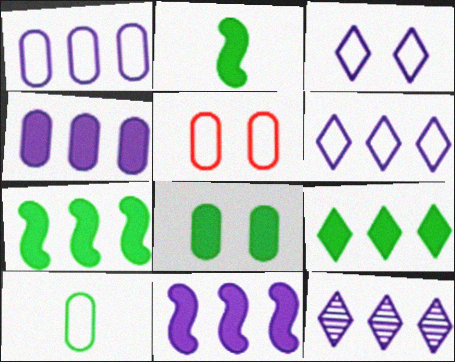[[1, 5, 10], 
[1, 11, 12], 
[2, 5, 12], 
[2, 8, 9]]